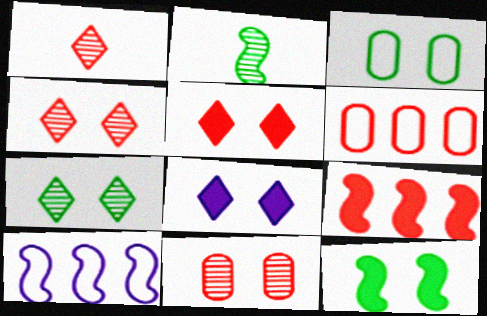[[2, 6, 8], 
[3, 7, 12]]